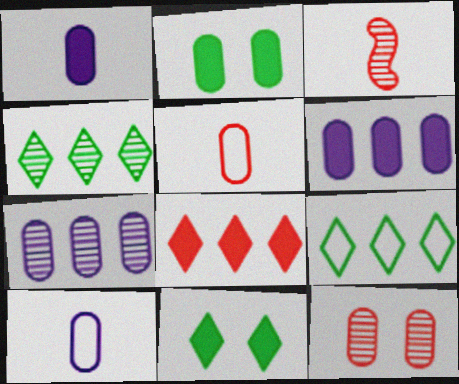[[2, 5, 7]]